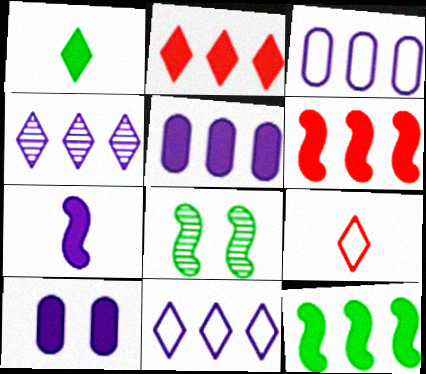[[1, 6, 10], 
[2, 5, 12], 
[5, 8, 9]]